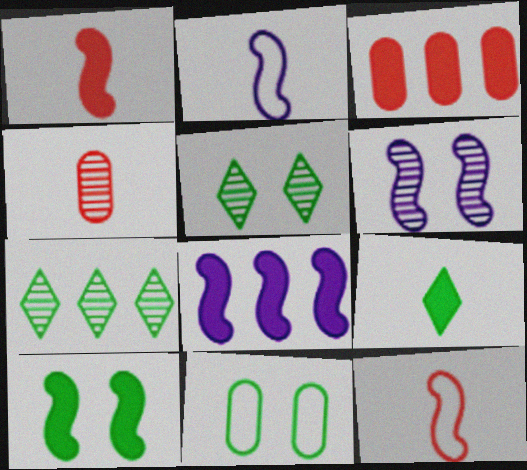[[1, 8, 10], 
[2, 3, 5], 
[2, 4, 9], 
[2, 6, 8], 
[4, 6, 7], 
[5, 10, 11]]